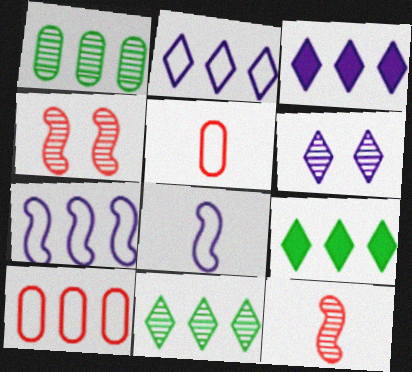[[1, 6, 12]]